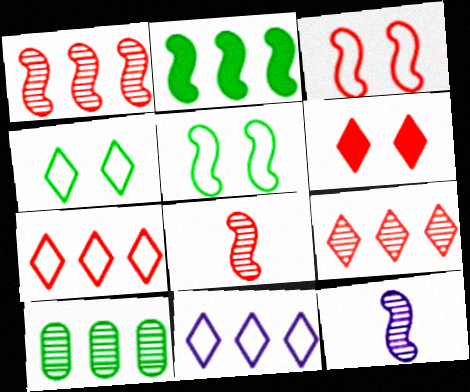[[2, 3, 12]]